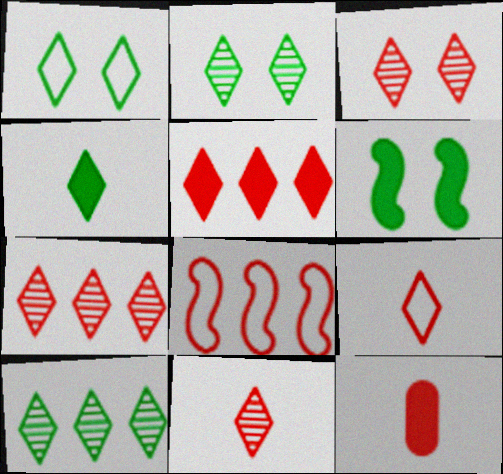[[1, 4, 10], 
[3, 5, 9], 
[3, 7, 11], 
[3, 8, 12]]